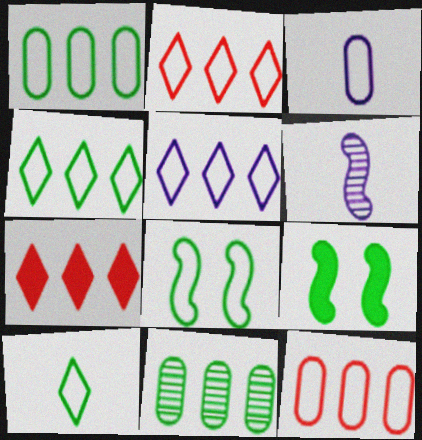[[1, 8, 10], 
[2, 3, 8], 
[2, 4, 5], 
[9, 10, 11]]